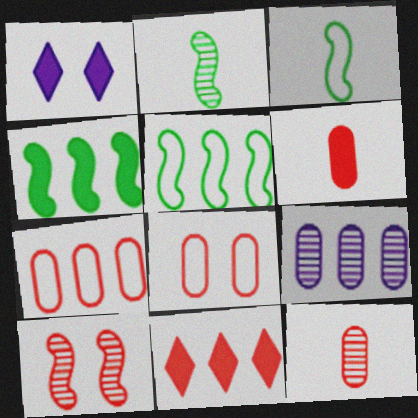[[1, 2, 7], 
[1, 4, 6], 
[1, 5, 12], 
[5, 9, 11]]